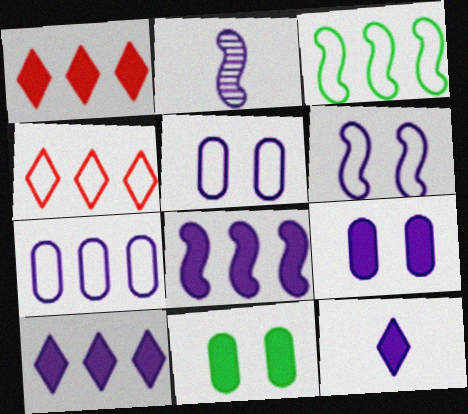[[2, 4, 11], 
[2, 5, 10], 
[2, 6, 8], 
[3, 4, 7], 
[8, 9, 12]]